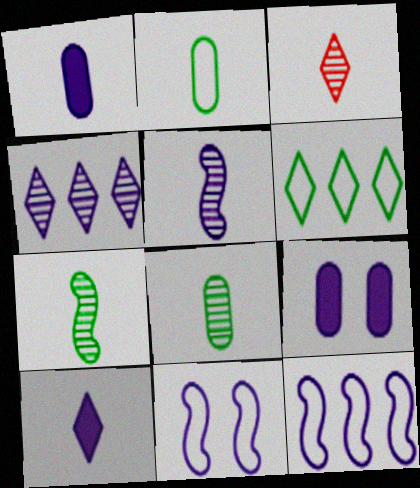[[1, 4, 11], 
[3, 5, 8]]